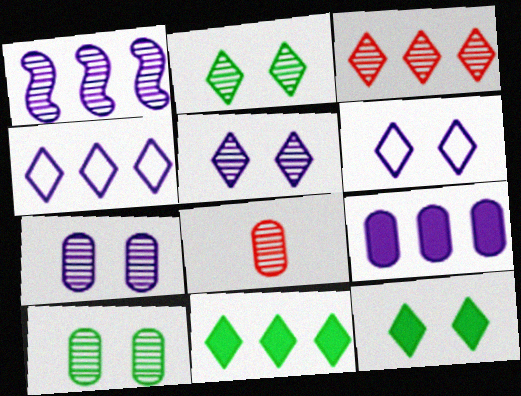[[1, 2, 8], 
[1, 4, 9], 
[3, 4, 11]]